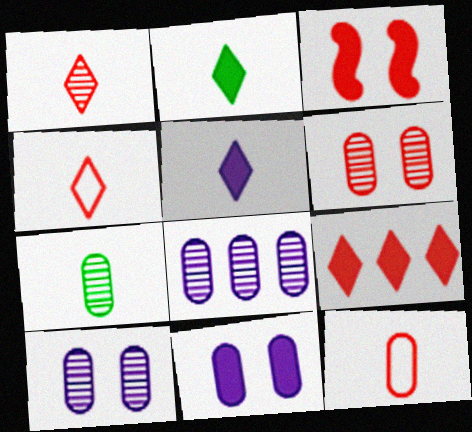[[6, 7, 8]]